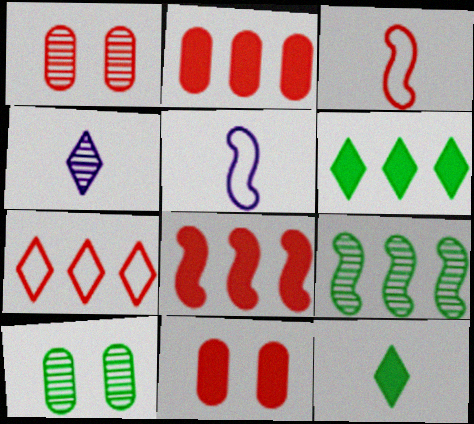[[1, 4, 9], 
[1, 5, 6]]